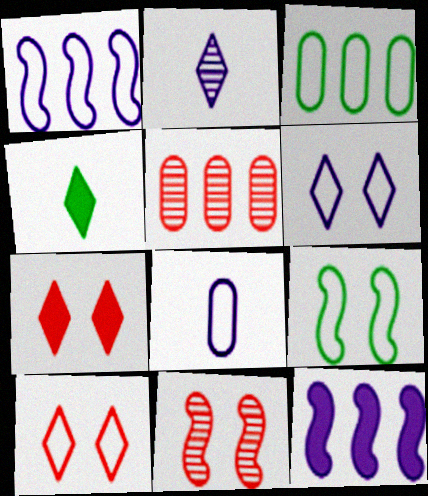[[1, 6, 8]]